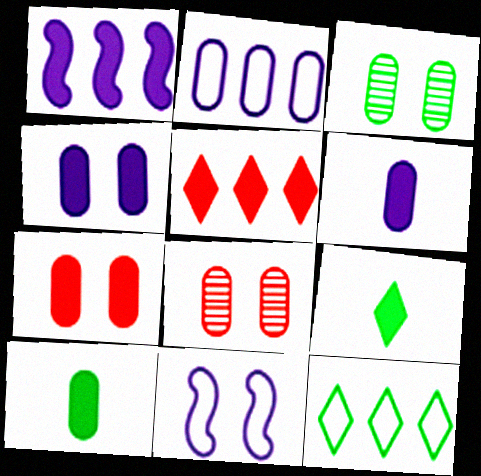[[1, 7, 9], 
[2, 8, 10]]